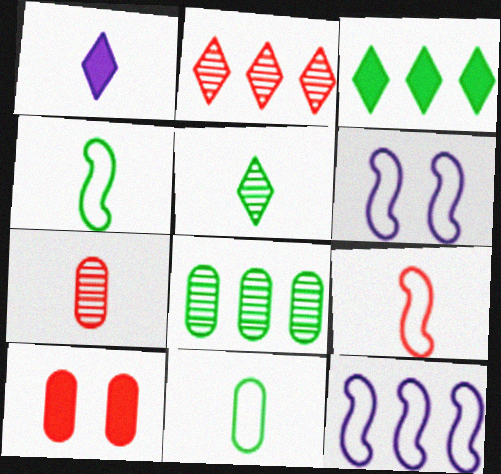[[1, 4, 7], 
[2, 9, 10], 
[3, 6, 7], 
[5, 10, 12]]